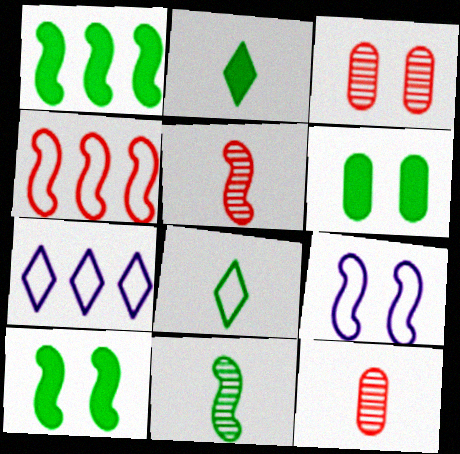[[1, 2, 6], 
[1, 5, 9], 
[5, 6, 7], 
[7, 10, 12]]